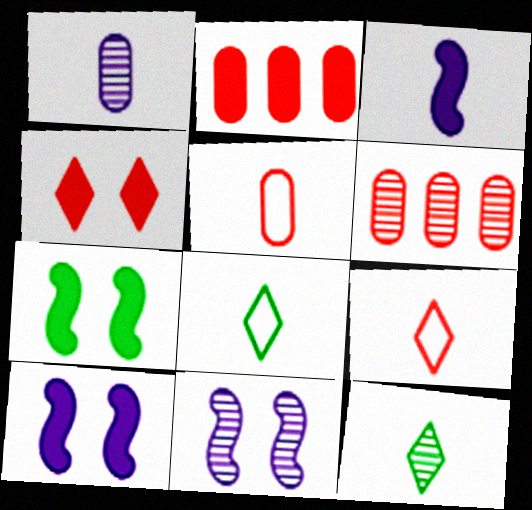[[2, 8, 11], 
[3, 5, 12], 
[6, 8, 10], 
[6, 11, 12]]